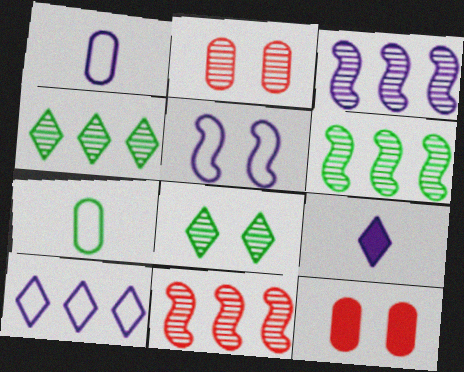[[1, 5, 10], 
[3, 6, 11], 
[5, 8, 12]]